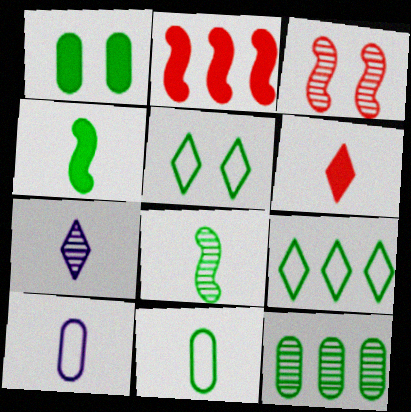[[1, 8, 9], 
[1, 11, 12], 
[3, 7, 12], 
[4, 5, 12], 
[6, 8, 10]]